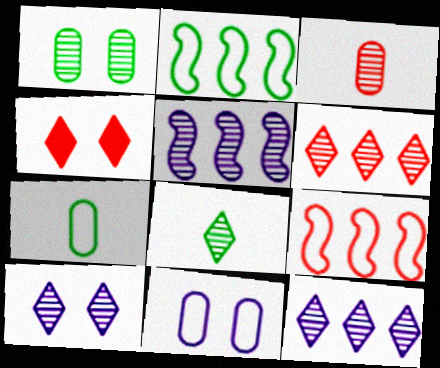[[3, 4, 9], 
[4, 5, 7], 
[6, 8, 10]]